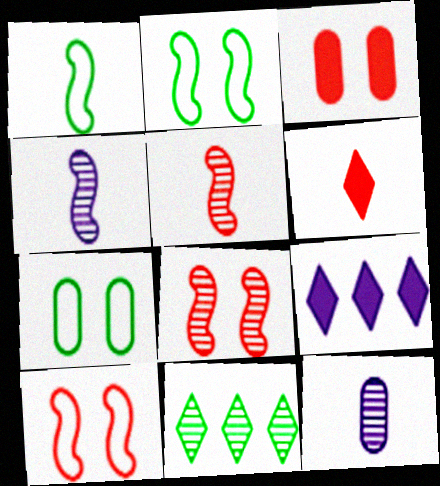[[1, 6, 12], 
[5, 7, 9], 
[8, 11, 12]]